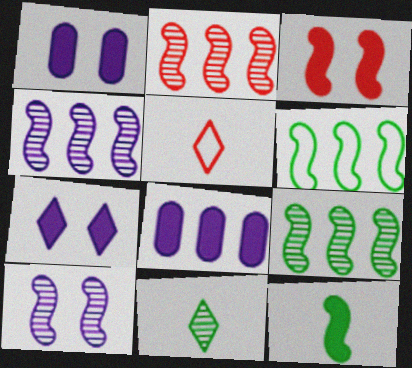[[1, 5, 9], 
[2, 4, 9]]